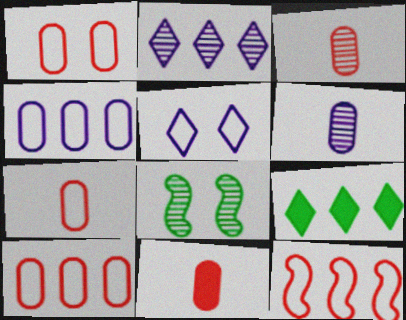[[1, 7, 10], 
[2, 3, 8], 
[3, 7, 11]]